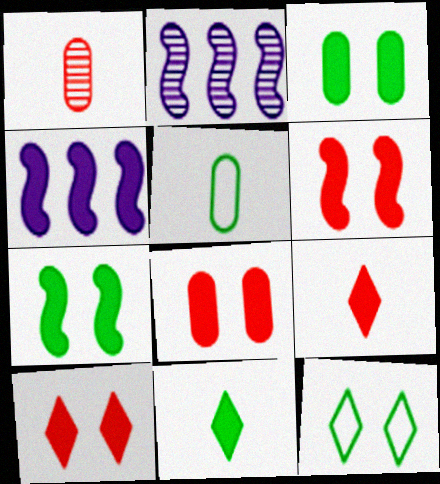[[1, 4, 12], 
[2, 5, 10], 
[3, 4, 9], 
[4, 8, 11], 
[6, 8, 10]]